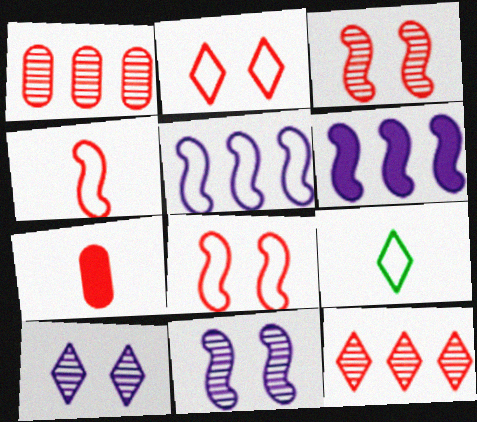[[7, 8, 12]]